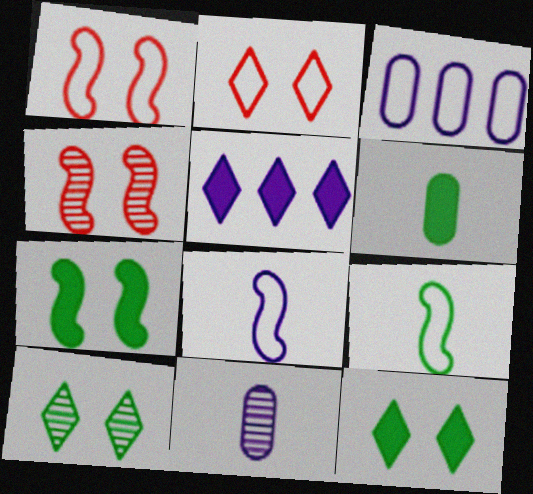[[2, 3, 9]]